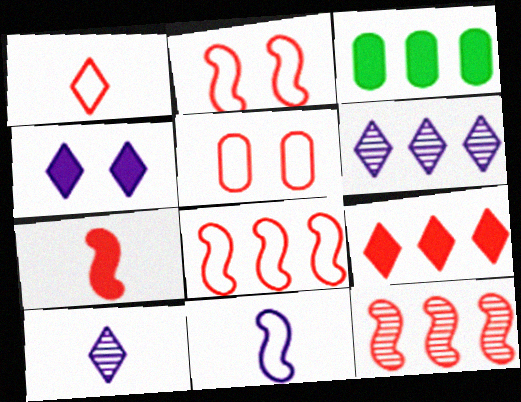[[1, 5, 8], 
[2, 3, 10], 
[2, 7, 12], 
[3, 4, 7], 
[3, 6, 8]]